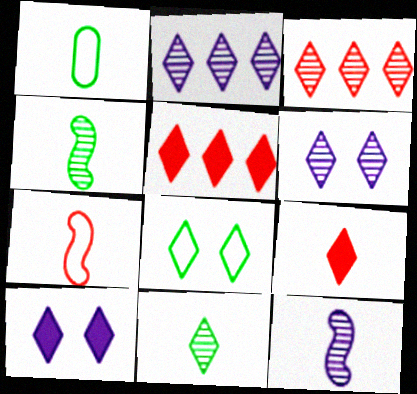[[1, 9, 12], 
[2, 8, 9], 
[3, 6, 11]]